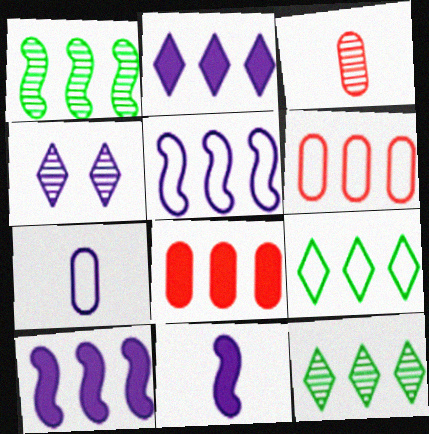[[1, 2, 6], 
[1, 3, 4], 
[4, 7, 10], 
[5, 6, 9], 
[5, 8, 12], 
[6, 10, 12]]